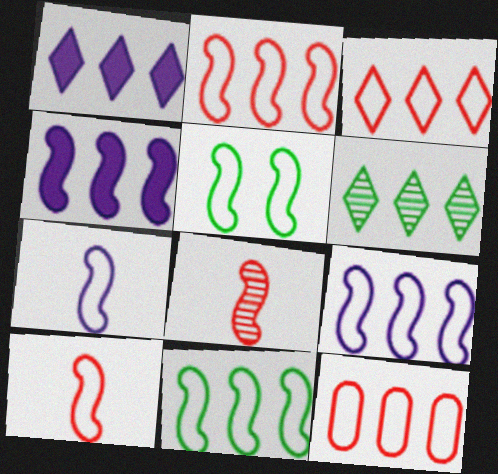[[1, 3, 6], 
[2, 3, 12], 
[2, 5, 7], 
[2, 9, 11], 
[4, 5, 8], 
[4, 6, 12], 
[5, 9, 10]]